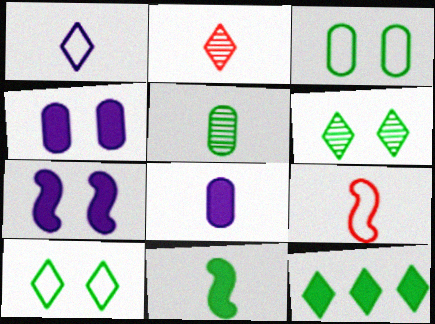[]